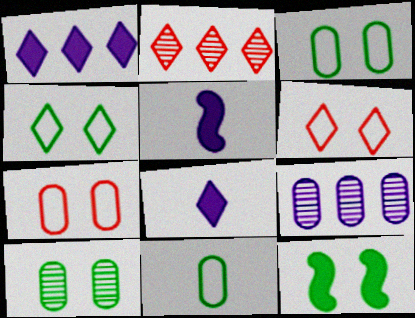[[2, 3, 5], 
[2, 4, 8], 
[4, 10, 12]]